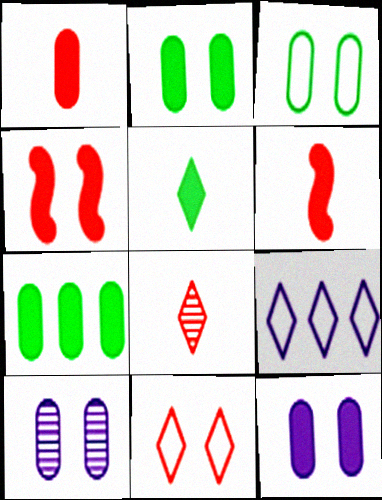[[1, 7, 12]]